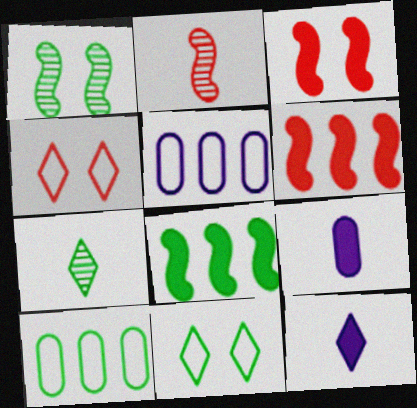[[3, 5, 7]]